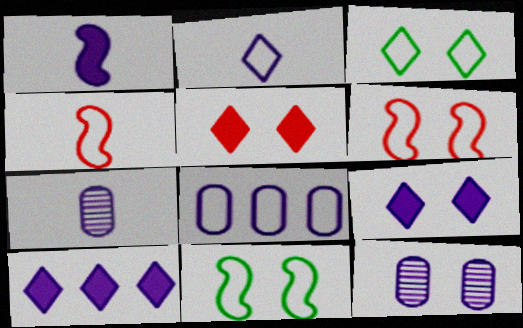[[1, 2, 7], 
[3, 4, 8], 
[5, 11, 12]]